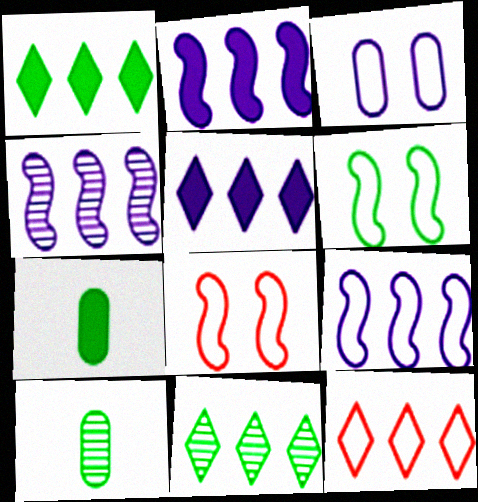[[1, 6, 10], 
[2, 4, 9], 
[5, 8, 10], 
[5, 11, 12], 
[6, 7, 11]]